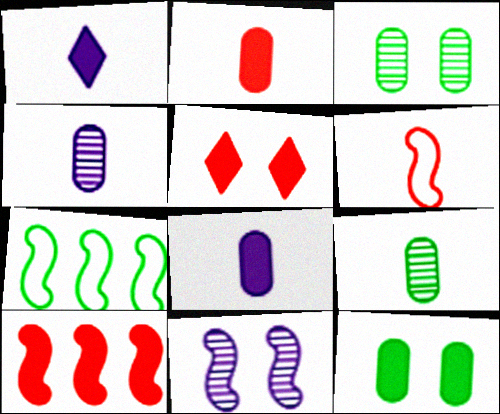[[1, 6, 9], 
[1, 10, 12], 
[2, 5, 10], 
[4, 5, 7]]